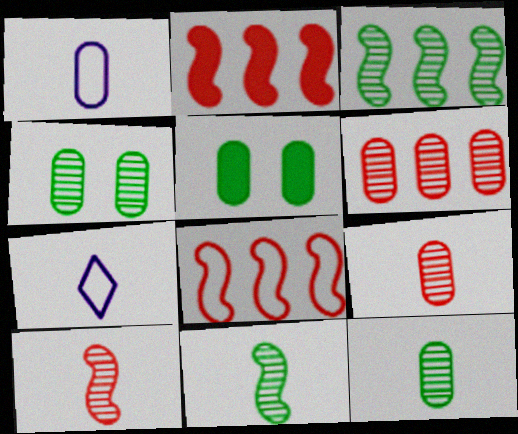[[1, 5, 6], 
[2, 4, 7]]